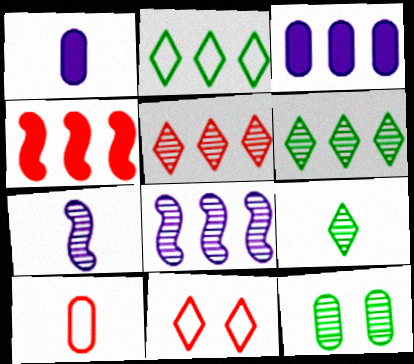[[3, 10, 12], 
[5, 7, 12]]